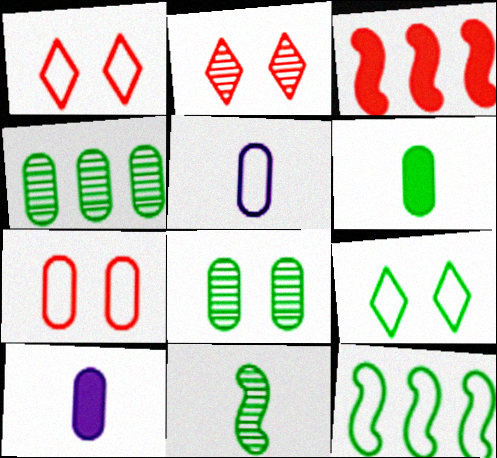[[1, 5, 12], 
[2, 10, 12], 
[4, 7, 10]]